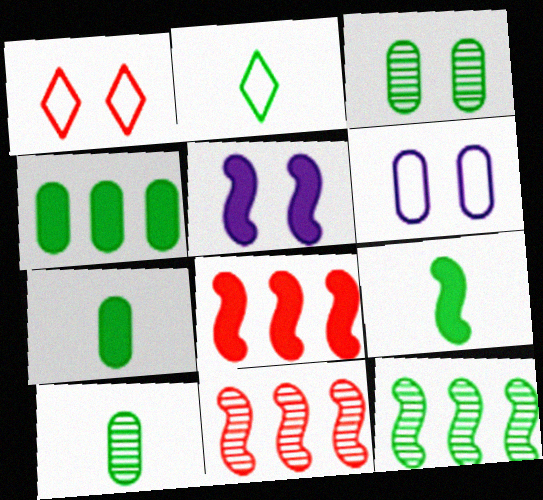[[1, 3, 5], 
[2, 9, 10], 
[5, 8, 9]]